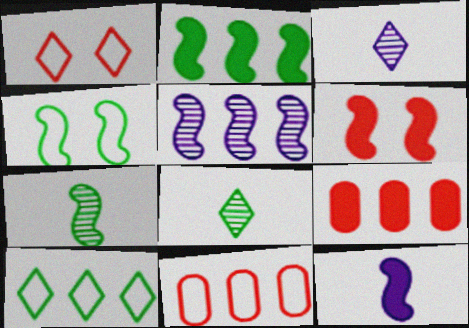[[2, 4, 7], 
[2, 6, 12], 
[3, 4, 9], 
[5, 9, 10]]